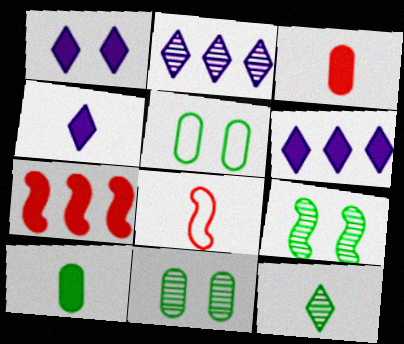[[1, 4, 6], 
[1, 7, 10], 
[6, 8, 11]]